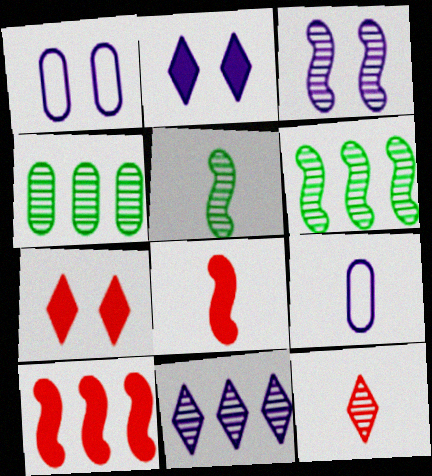[[1, 2, 3], 
[3, 4, 12], 
[6, 7, 9]]